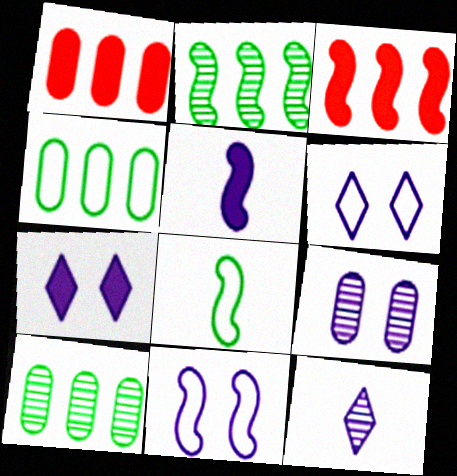[[7, 9, 11]]